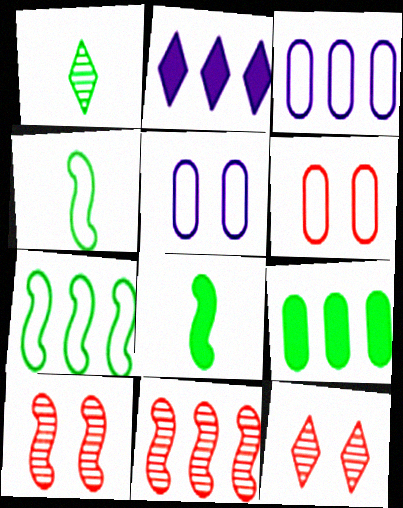[[3, 8, 12]]